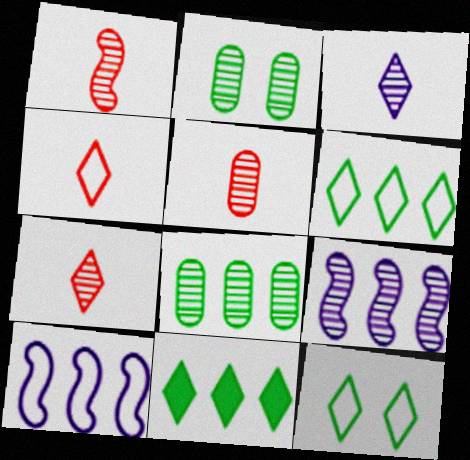[[1, 5, 7], 
[2, 7, 9]]